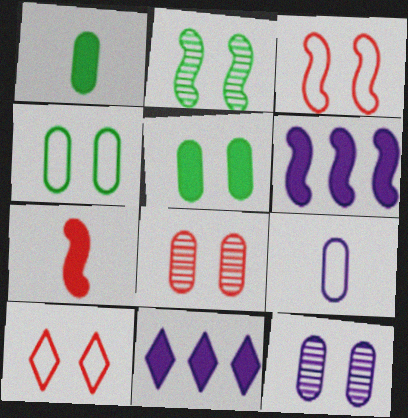[[5, 7, 11]]